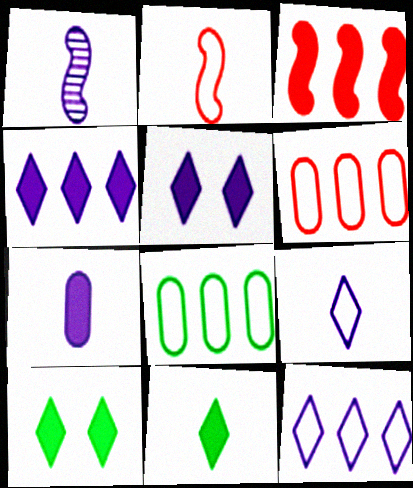[[1, 6, 10], 
[1, 7, 9], 
[3, 7, 10]]